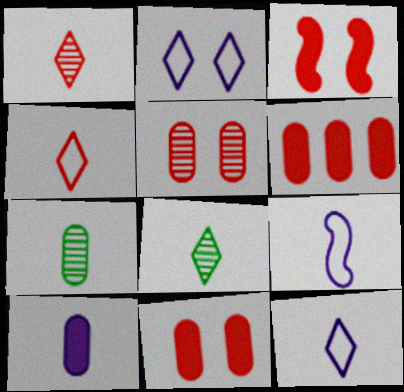[]